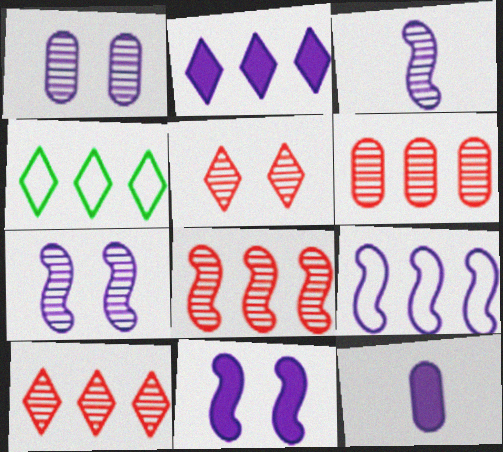[[2, 4, 10], 
[2, 11, 12], 
[3, 9, 11], 
[6, 8, 10]]